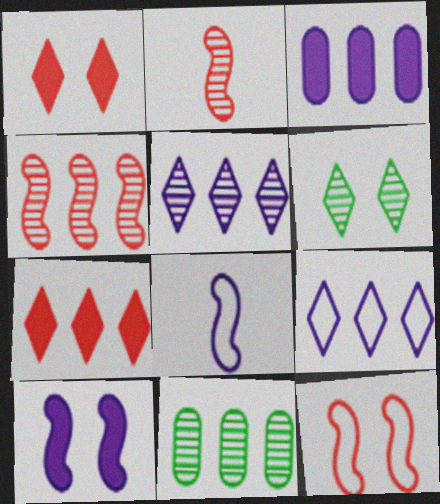[[1, 8, 11], 
[4, 5, 11]]